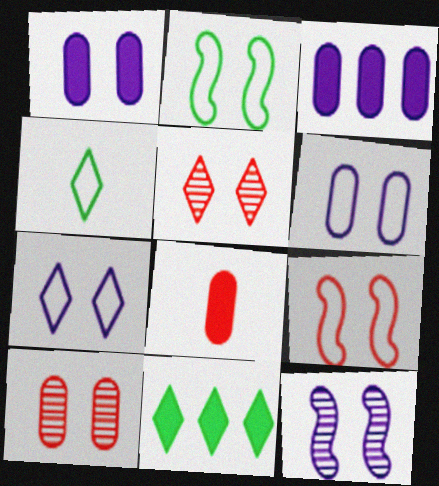[[1, 2, 5], 
[1, 7, 12]]